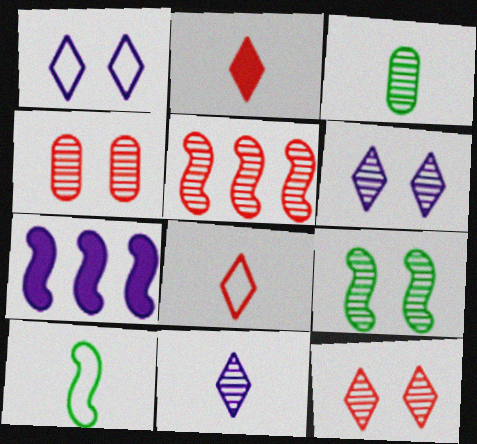[[3, 5, 6], 
[4, 6, 9]]